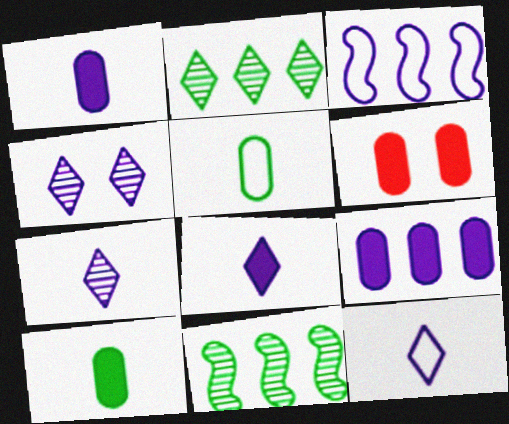[[1, 3, 4], 
[6, 9, 10], 
[6, 11, 12], 
[7, 8, 12]]